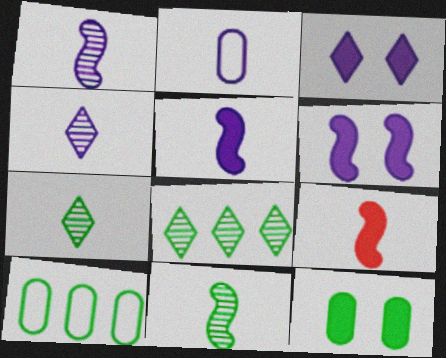[[2, 4, 5], 
[2, 7, 9]]